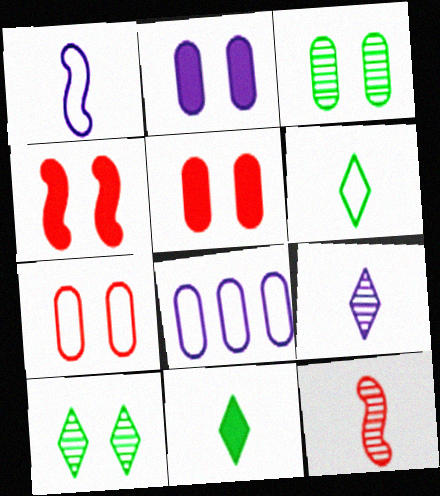[[2, 3, 7]]